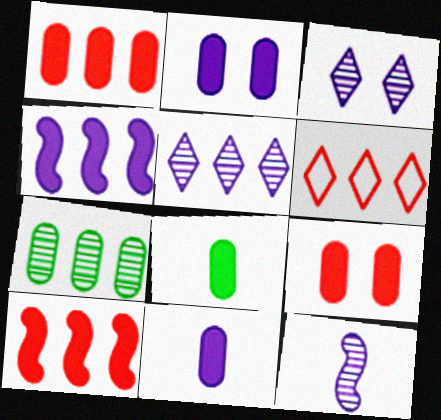[[1, 2, 8], 
[4, 6, 7]]